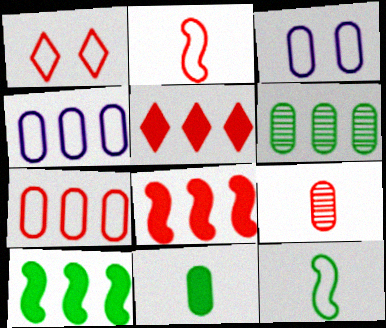[[1, 2, 7], 
[1, 4, 12], 
[1, 8, 9]]